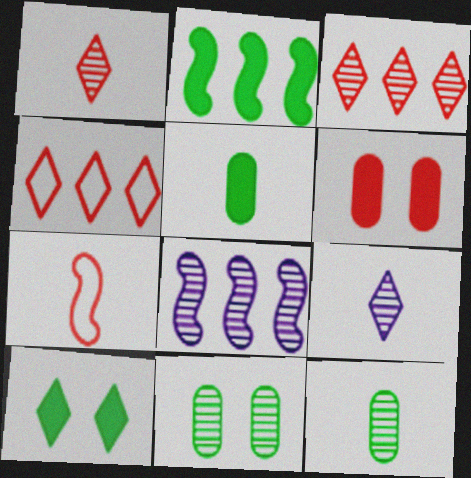[[1, 8, 11], 
[2, 5, 10], 
[3, 6, 7], 
[4, 9, 10], 
[5, 7, 9]]